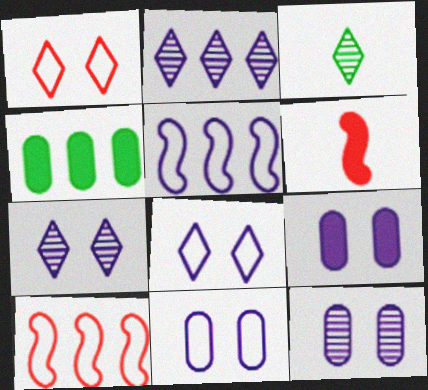[[2, 4, 10], 
[3, 9, 10], 
[9, 11, 12]]